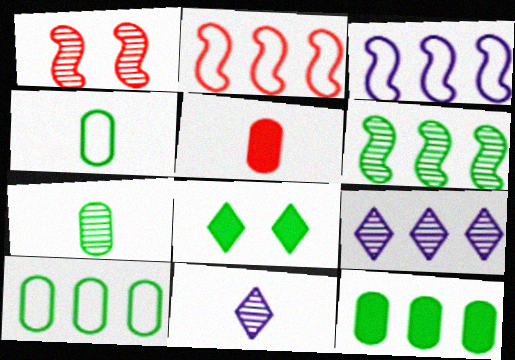[[1, 7, 9], 
[2, 9, 12], 
[4, 6, 8]]